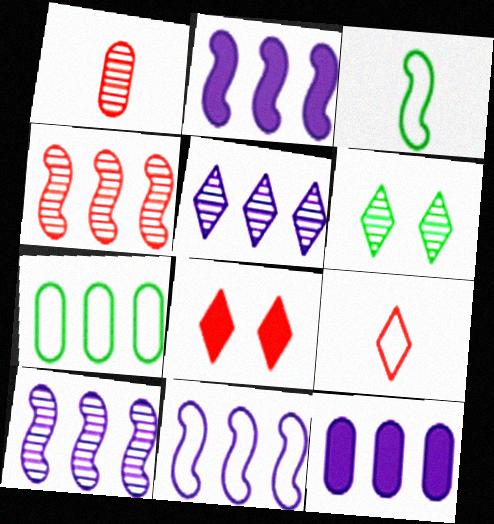[[1, 6, 10], 
[2, 10, 11], 
[5, 11, 12]]